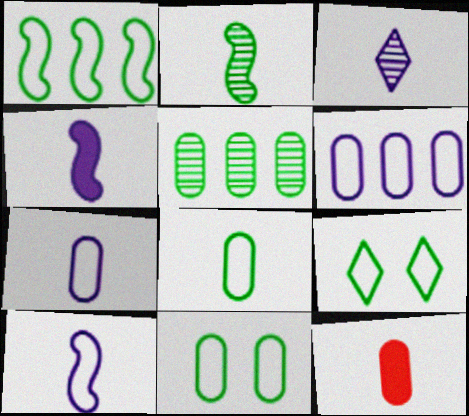[[1, 8, 9], 
[3, 4, 7]]